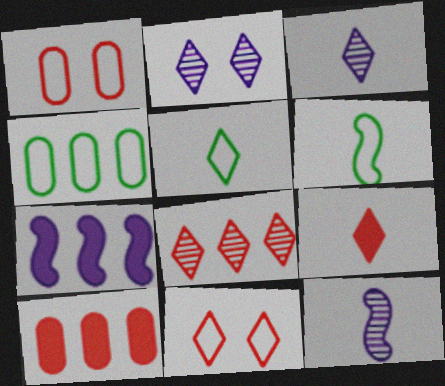[[2, 6, 10], 
[3, 5, 9], 
[4, 7, 8], 
[8, 9, 11]]